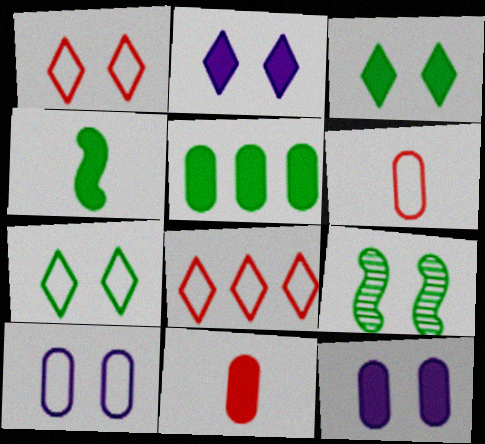[[1, 9, 12], 
[3, 4, 5], 
[5, 11, 12]]